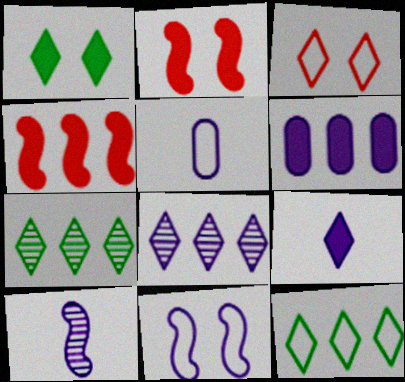[[2, 5, 7], 
[3, 7, 9], 
[5, 9, 10]]